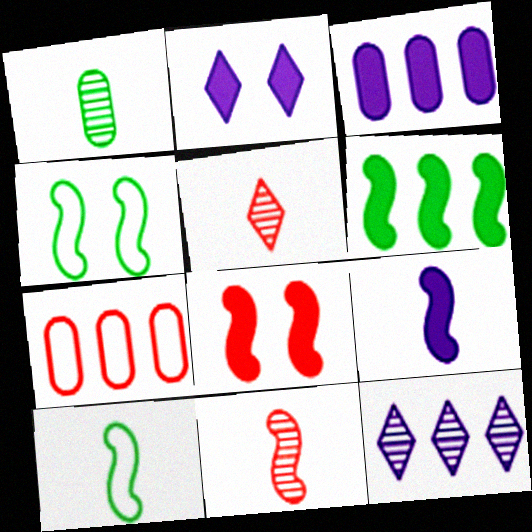[[2, 3, 9], 
[3, 4, 5], 
[5, 7, 8], 
[6, 7, 12], 
[6, 8, 9], 
[9, 10, 11]]